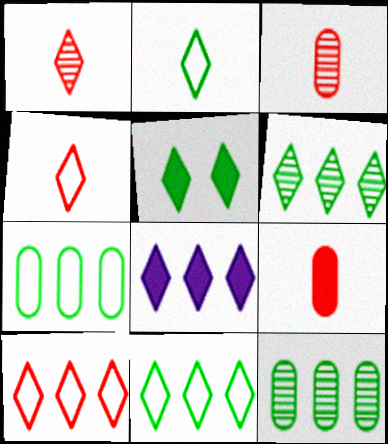[[2, 5, 6], 
[6, 8, 10]]